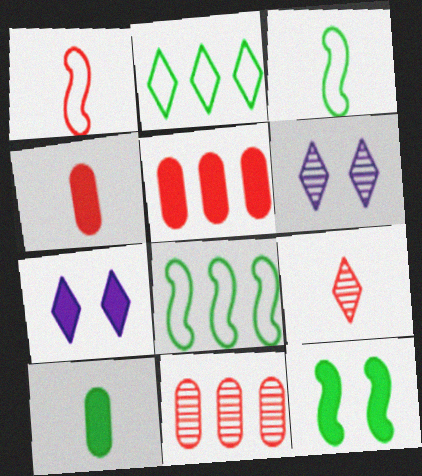[[1, 4, 9], 
[2, 7, 9], 
[3, 5, 6], 
[3, 7, 11], 
[4, 6, 8]]